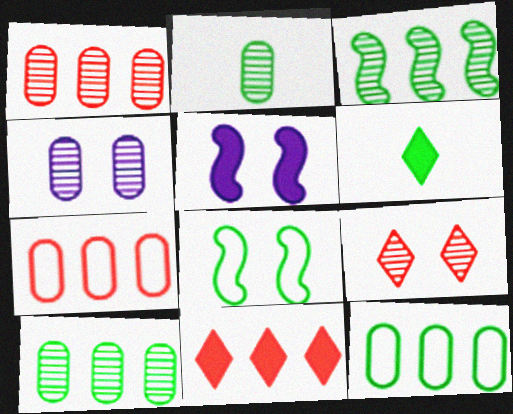[[1, 2, 4], 
[6, 8, 10]]